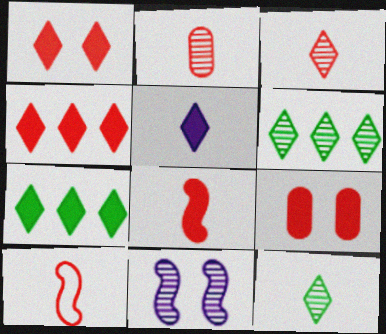[[1, 5, 7], 
[2, 6, 11], 
[4, 8, 9]]